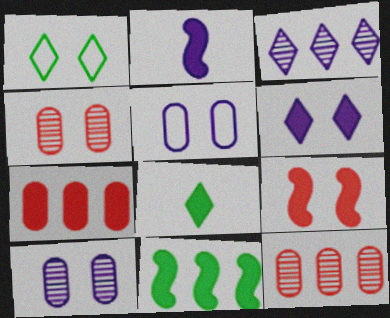[[1, 2, 12], 
[1, 9, 10], 
[2, 3, 5], 
[2, 9, 11]]